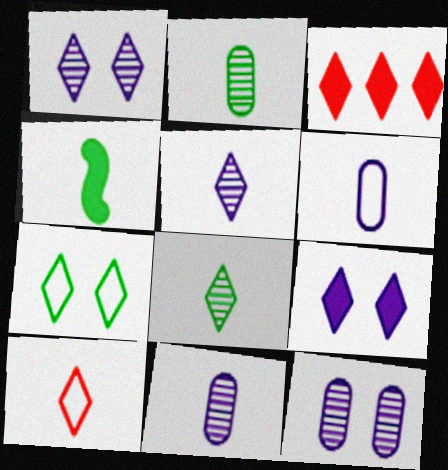[[3, 5, 7], 
[4, 10, 11]]